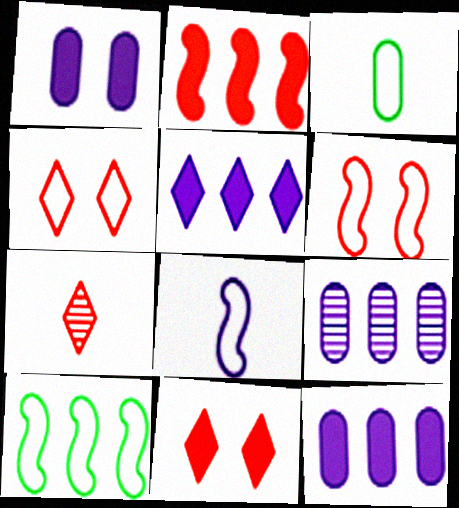[[1, 7, 10], 
[6, 8, 10]]